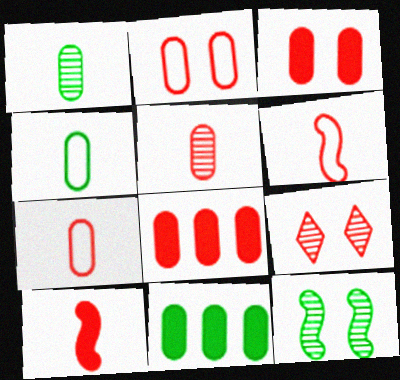[[2, 5, 8], 
[6, 8, 9]]